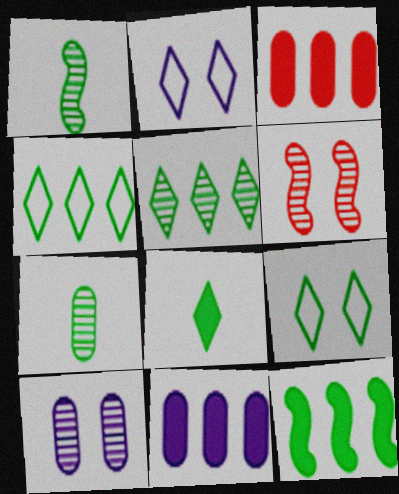[[1, 2, 3], 
[5, 8, 9], 
[7, 9, 12]]